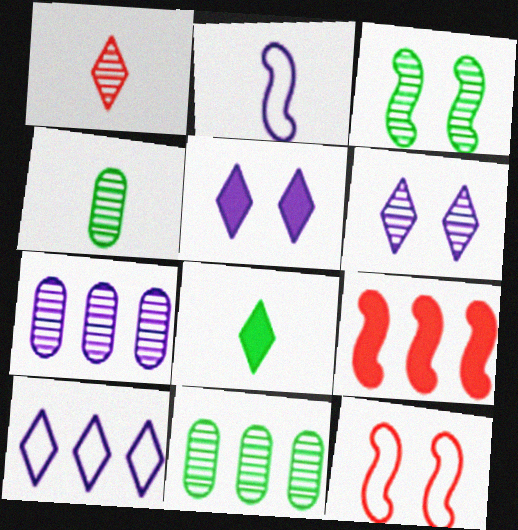[[1, 3, 7], 
[2, 3, 9], 
[2, 5, 7], 
[7, 8, 12], 
[9, 10, 11]]